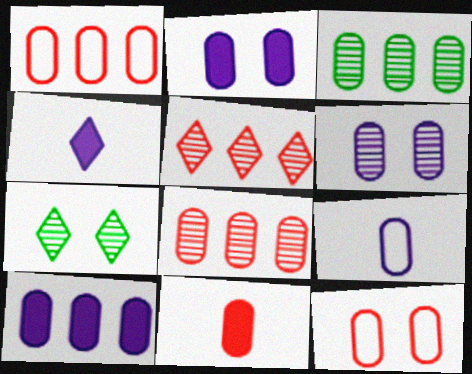[[1, 3, 10], 
[6, 9, 10], 
[8, 11, 12]]